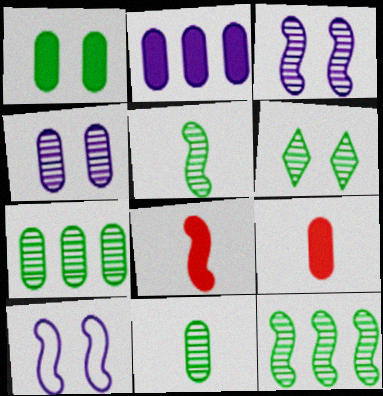[[1, 2, 9], 
[5, 6, 7], 
[6, 11, 12], 
[8, 10, 12]]